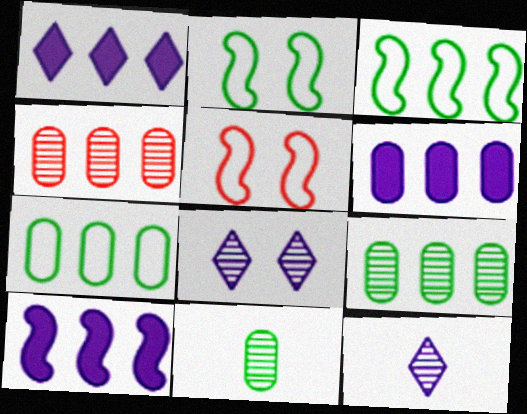[[1, 3, 4], 
[1, 5, 11], 
[1, 6, 10], 
[4, 6, 7]]